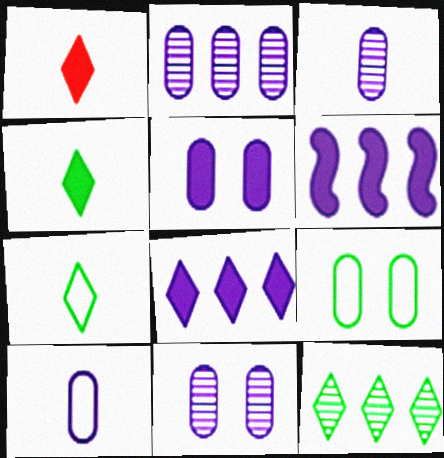[[2, 3, 11], 
[2, 5, 10]]